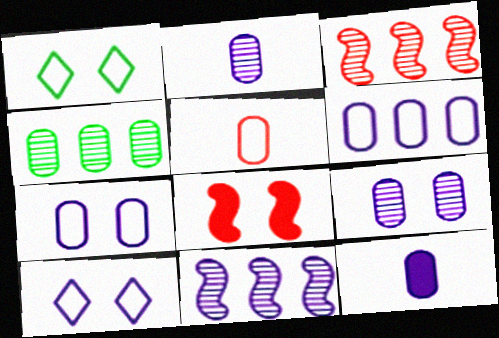[[1, 3, 12], 
[1, 8, 9], 
[6, 9, 12], 
[10, 11, 12]]